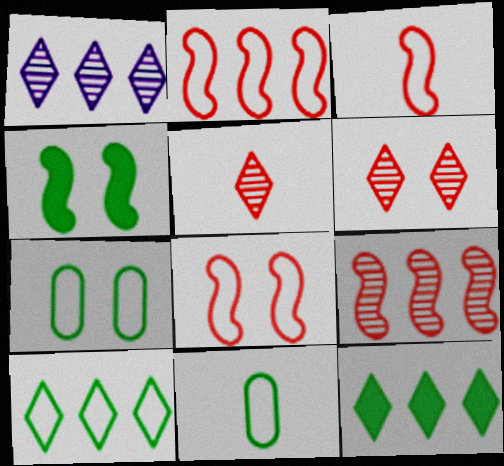[[2, 3, 8]]